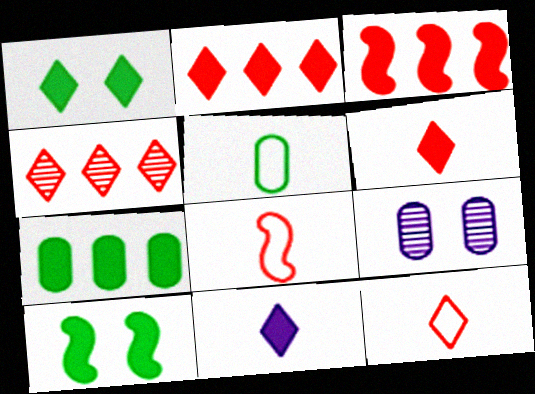[[1, 2, 11]]